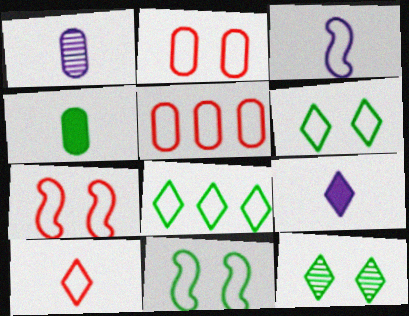[[1, 3, 9], 
[2, 3, 8], 
[3, 5, 6], 
[5, 7, 10]]